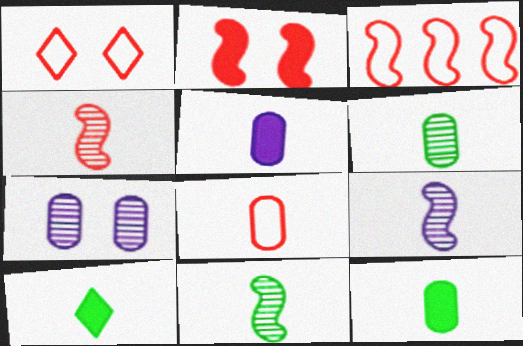[[1, 3, 8], 
[2, 3, 4], 
[3, 7, 10], 
[4, 9, 11], 
[5, 6, 8], 
[8, 9, 10]]